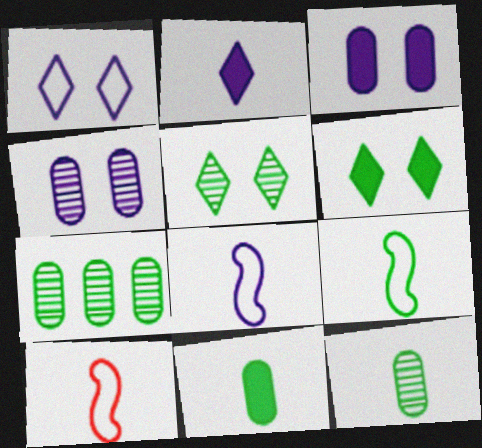[[2, 10, 12], 
[6, 7, 9], 
[8, 9, 10]]